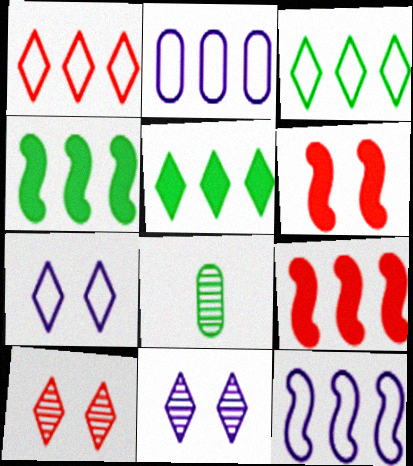[[7, 8, 9]]